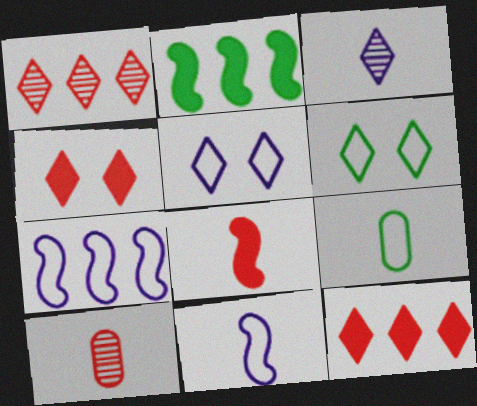[[2, 5, 10], 
[3, 6, 12], 
[3, 8, 9]]